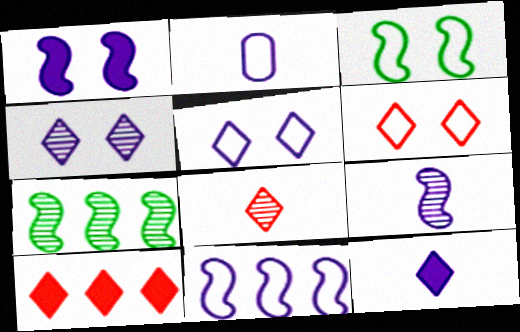[[1, 9, 11], 
[2, 5, 11], 
[2, 9, 12], 
[6, 8, 10]]